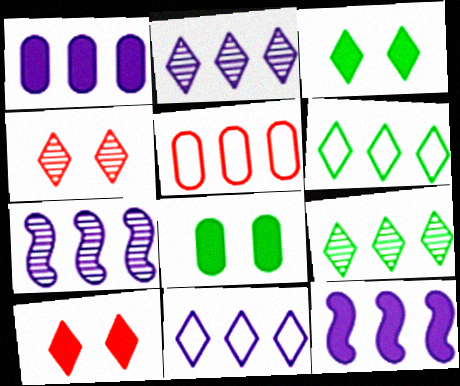[[1, 7, 11], 
[5, 9, 12]]